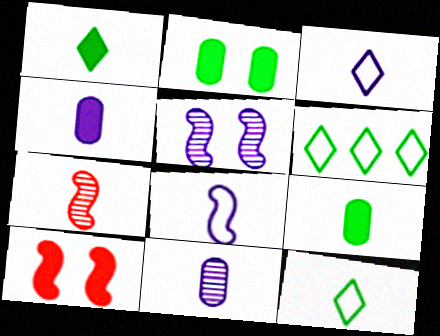[[3, 7, 9], 
[4, 7, 12], 
[6, 10, 11]]